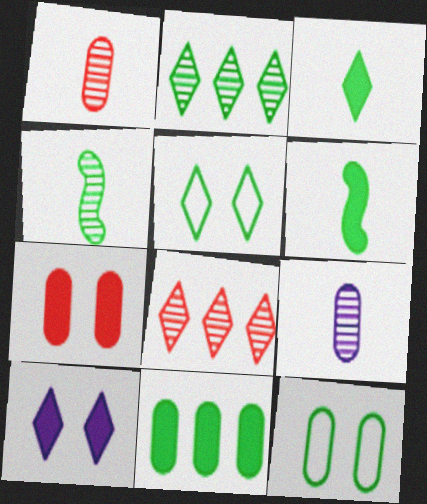[[2, 3, 5], 
[2, 6, 12], 
[4, 5, 11]]